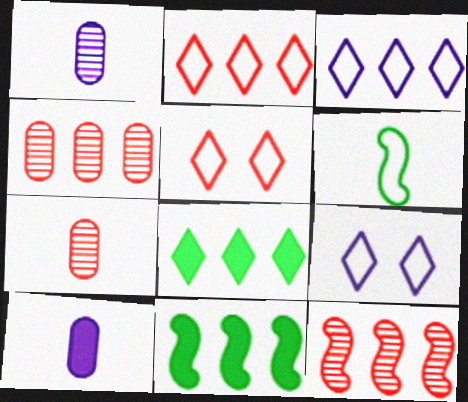[[1, 5, 11], 
[3, 4, 11], 
[7, 9, 11]]